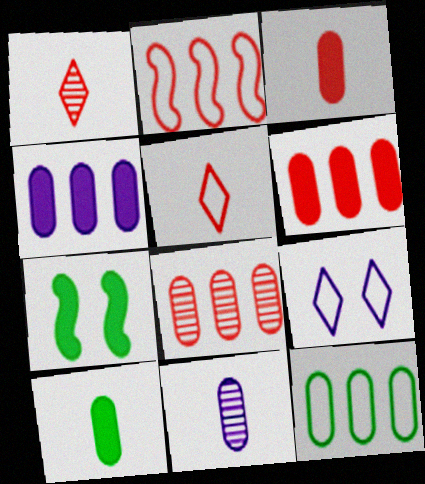[[4, 8, 12]]